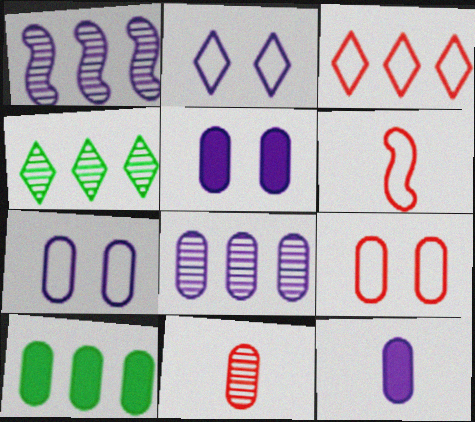[[1, 2, 12], 
[1, 3, 10], 
[3, 6, 9], 
[4, 5, 6], 
[7, 8, 12], 
[7, 10, 11]]